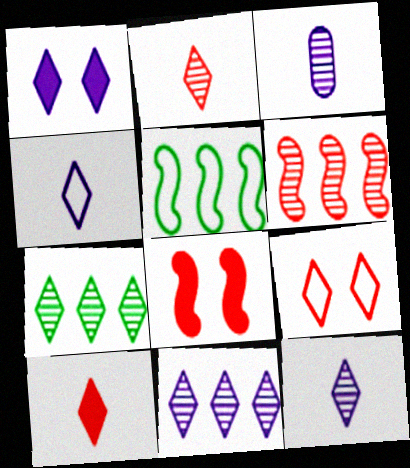[[1, 4, 11]]